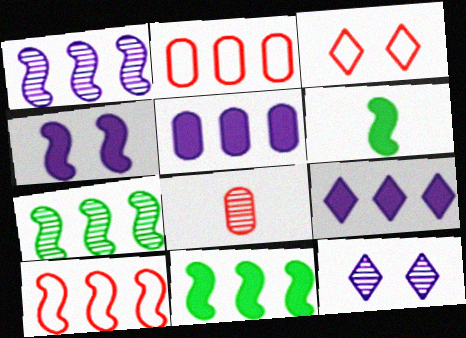[[1, 10, 11], 
[2, 6, 12], 
[2, 7, 9], 
[7, 8, 12]]